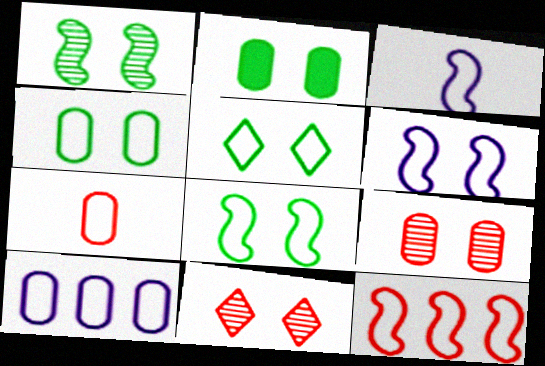[[1, 2, 5], 
[2, 6, 11], 
[3, 8, 12], 
[4, 5, 8], 
[4, 7, 10]]